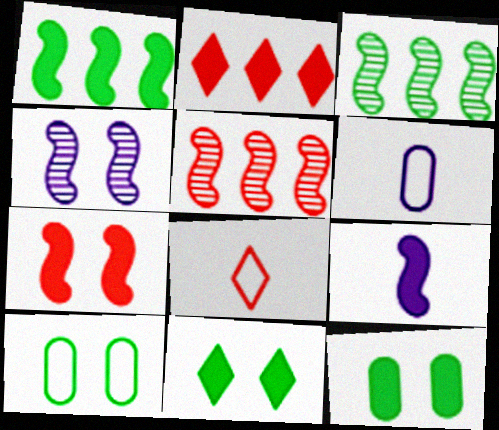[[1, 7, 9], 
[2, 9, 12], 
[5, 6, 11]]